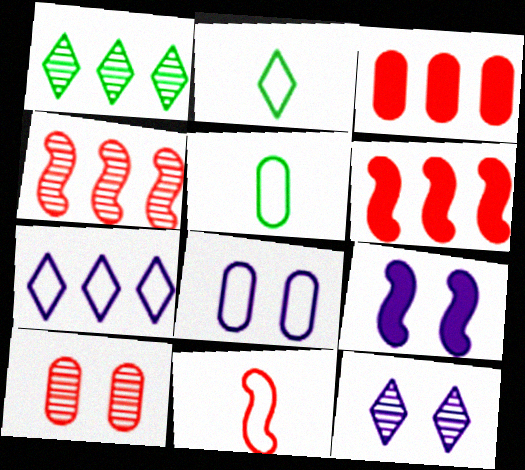[[5, 6, 12], 
[8, 9, 12]]